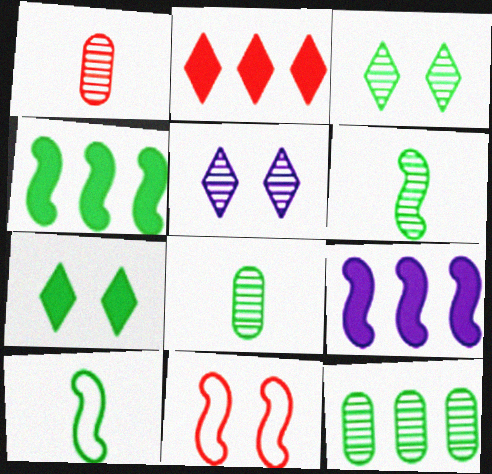[[1, 2, 11], 
[3, 6, 12], 
[6, 9, 11], 
[7, 10, 12]]